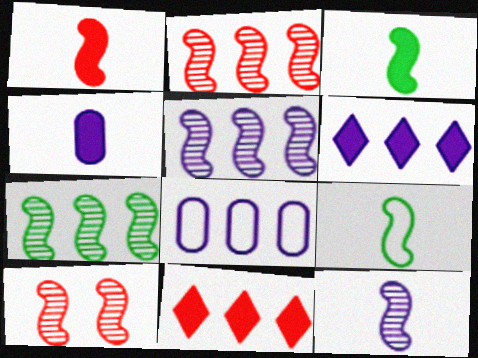[[1, 9, 12], 
[2, 5, 7], 
[5, 6, 8], 
[7, 8, 11], 
[7, 10, 12]]